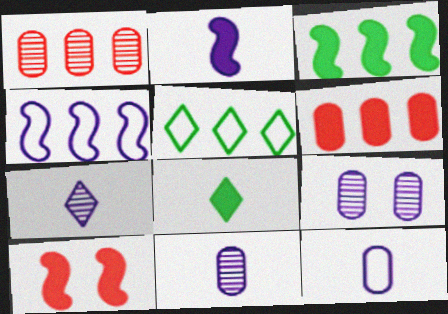[[2, 3, 10], 
[2, 7, 12], 
[5, 10, 11]]